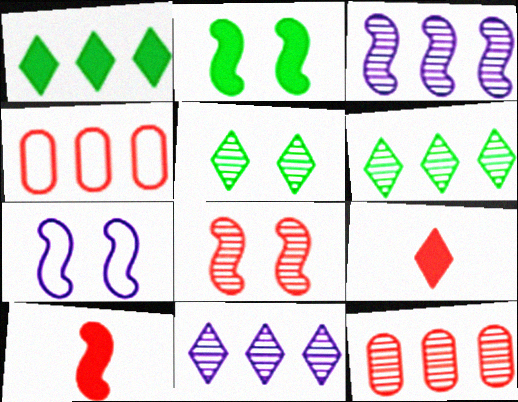[[1, 3, 4], 
[2, 7, 8], 
[3, 6, 12], 
[4, 8, 9]]